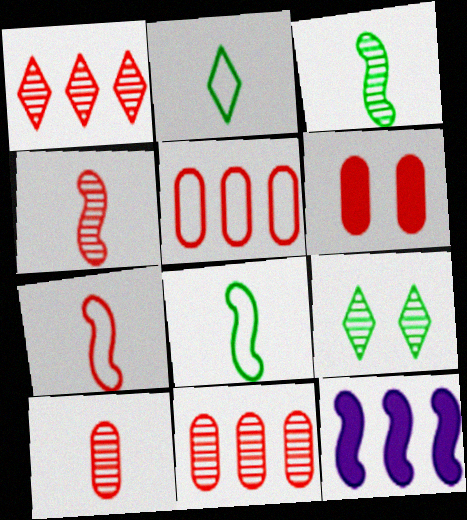[[1, 6, 7], 
[5, 6, 10]]